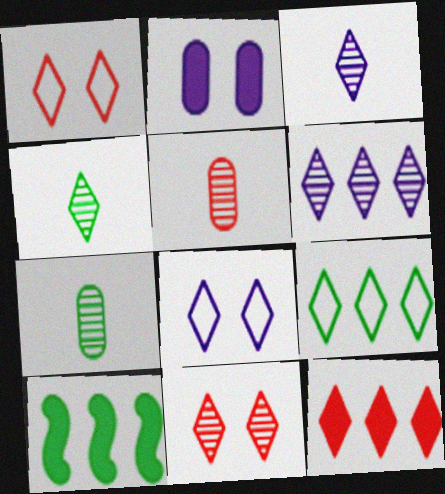[[4, 6, 11], 
[4, 8, 12], 
[5, 8, 10], 
[6, 9, 12]]